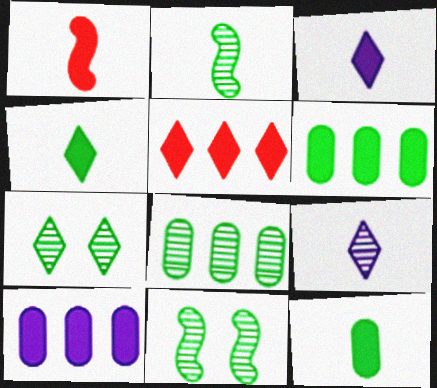[[1, 3, 12], 
[2, 7, 8]]